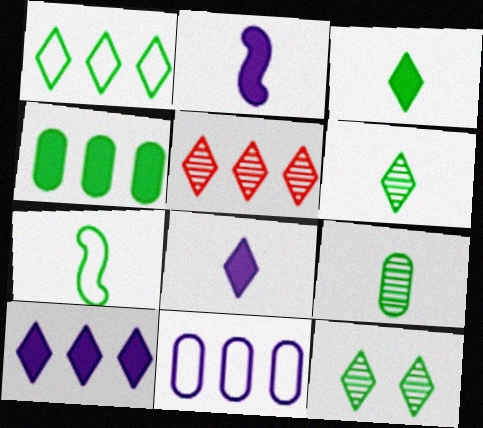[[1, 3, 12], 
[1, 5, 10], 
[3, 7, 9], 
[4, 7, 12]]